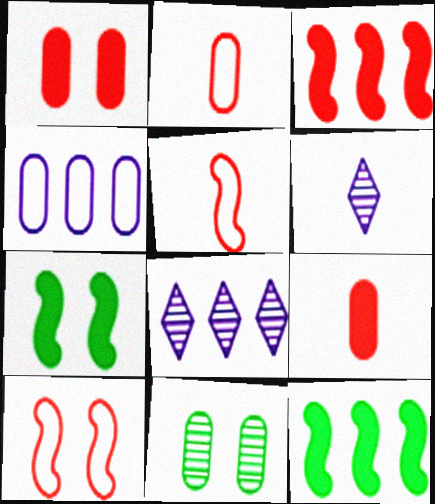[[2, 7, 8], 
[4, 9, 11]]